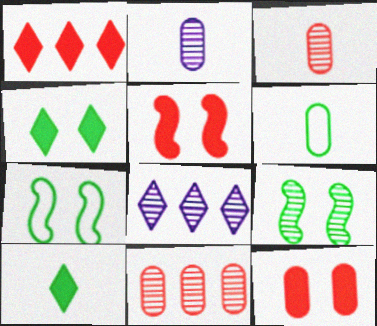[[1, 2, 7], 
[3, 8, 9], 
[5, 6, 8]]